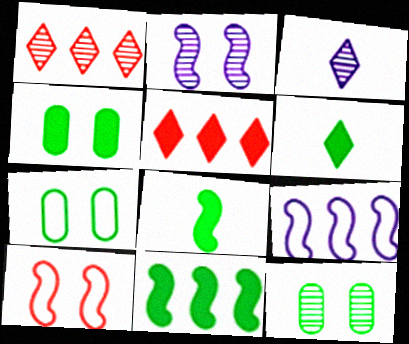[[4, 6, 11], 
[4, 7, 12]]